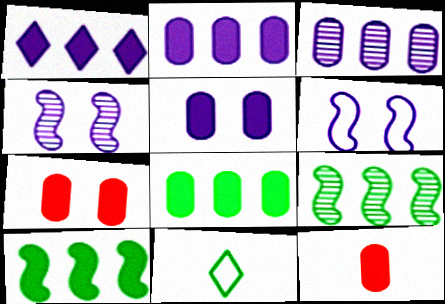[[5, 8, 12]]